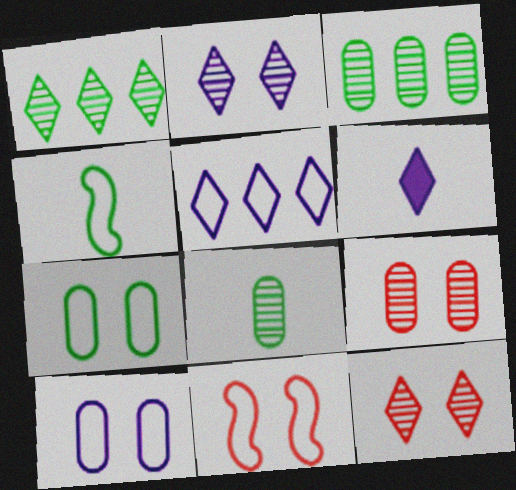[[2, 5, 6], 
[3, 6, 11]]